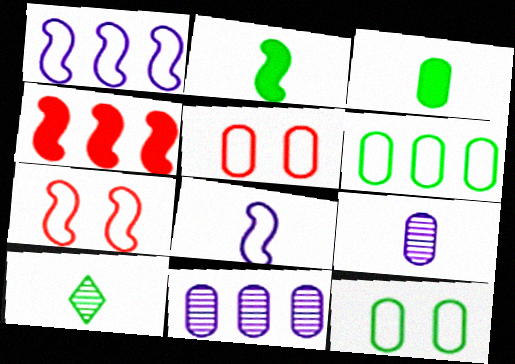[[3, 5, 11]]